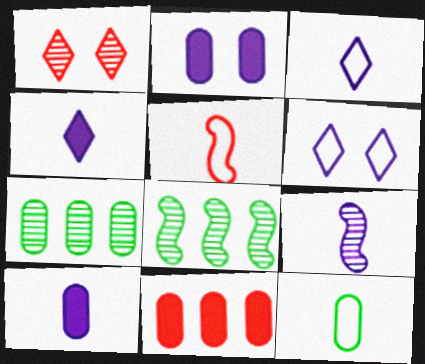[[1, 5, 11], 
[1, 7, 9], 
[3, 5, 12], 
[3, 9, 10]]